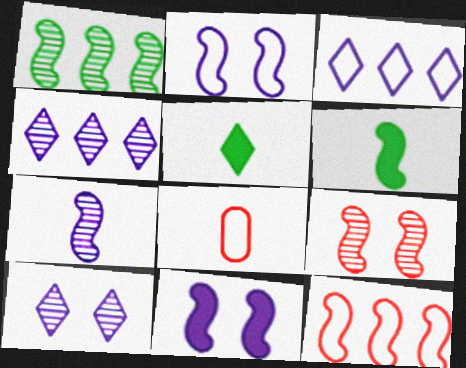[[1, 7, 9], 
[5, 7, 8]]